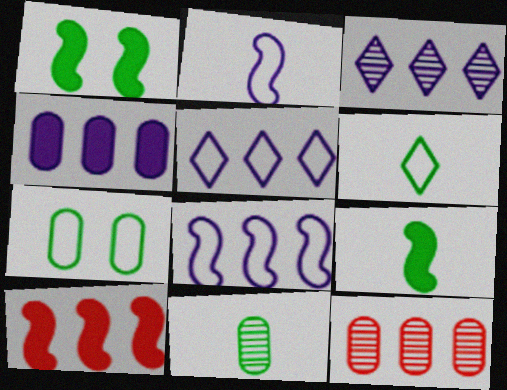[[3, 4, 8], 
[6, 9, 11]]